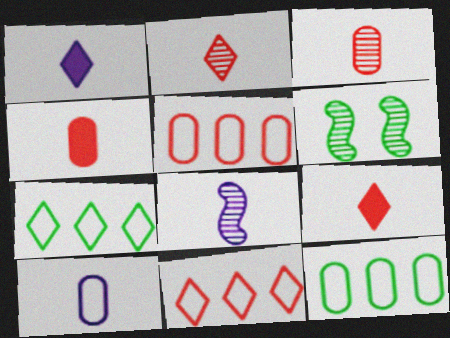[[1, 5, 6], 
[1, 8, 10]]